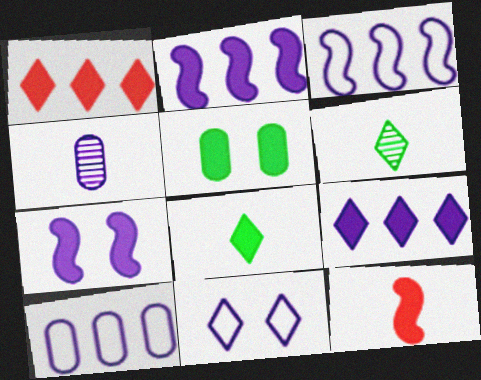[[1, 6, 11], 
[2, 4, 11], 
[5, 9, 12]]